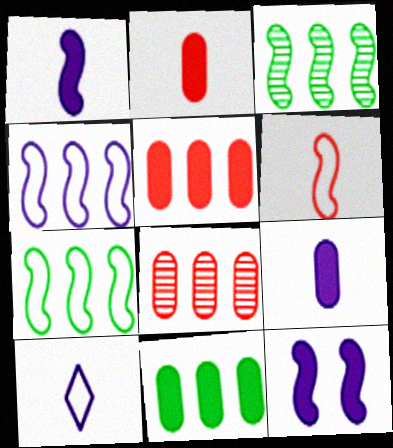[[3, 6, 12]]